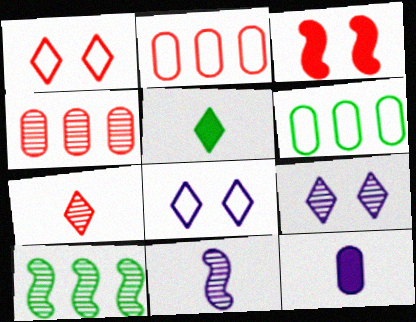[[1, 10, 12], 
[2, 3, 7]]